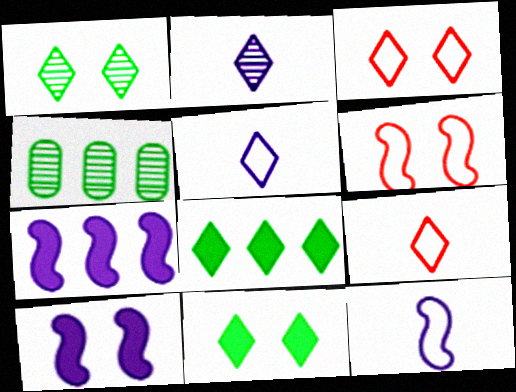[[2, 3, 8], 
[4, 9, 10]]